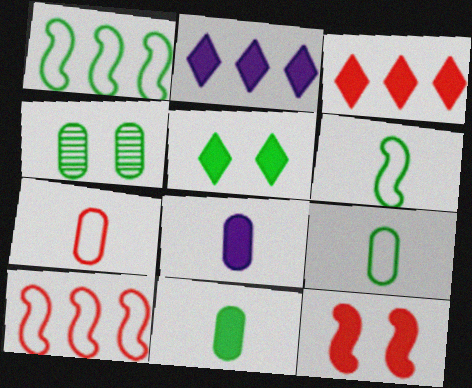[[2, 11, 12]]